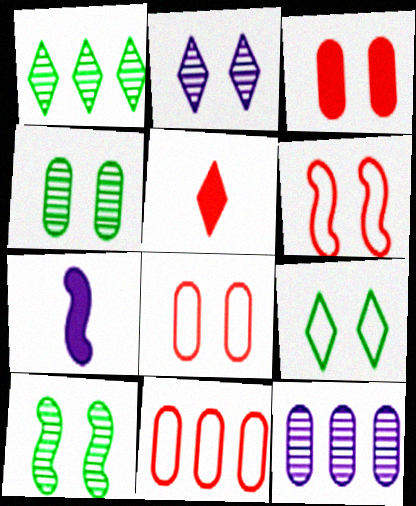[[1, 7, 8]]